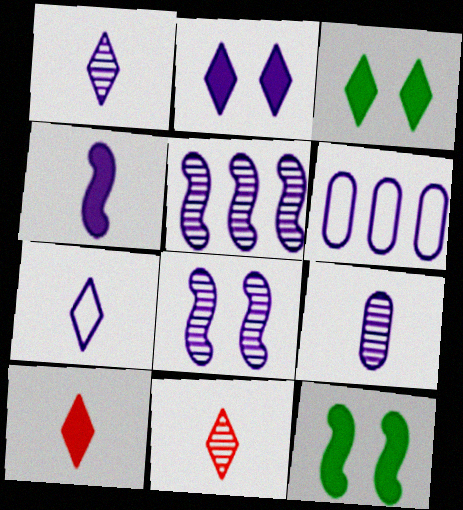[[4, 7, 9], 
[6, 11, 12]]